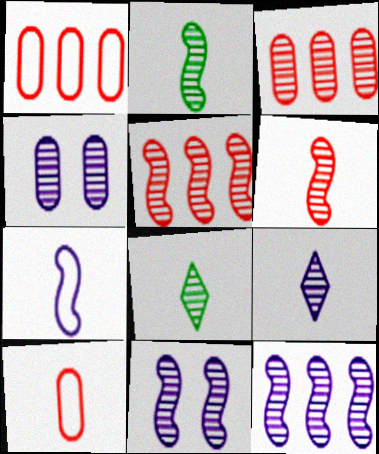[[2, 5, 11], 
[3, 8, 11], 
[4, 5, 8], 
[4, 9, 12]]